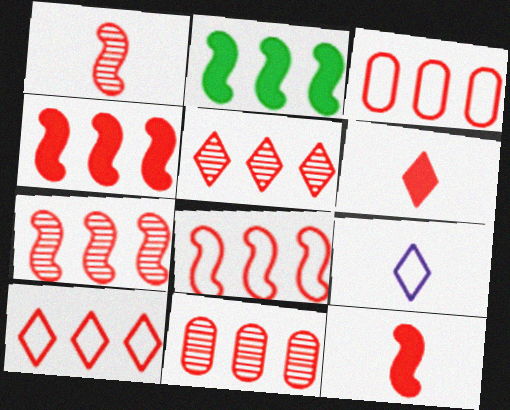[[3, 4, 5], 
[3, 8, 10], 
[4, 7, 8], 
[4, 10, 11], 
[5, 7, 11]]